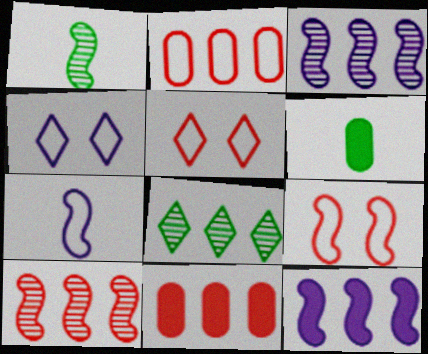[[1, 4, 11], 
[1, 9, 12], 
[2, 8, 12], 
[3, 5, 6], 
[4, 6, 10]]